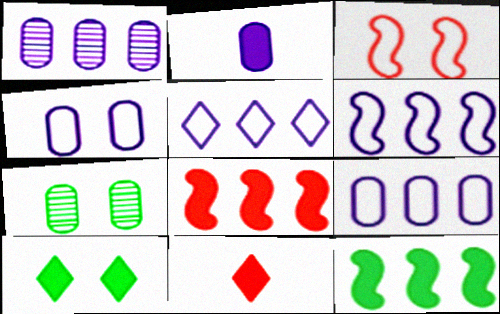[[1, 2, 4], 
[2, 8, 10], 
[5, 6, 9], 
[6, 7, 11]]